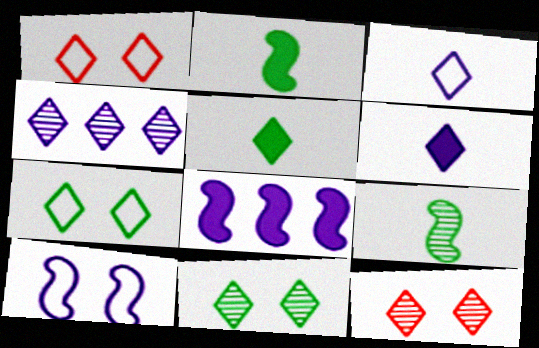[[1, 4, 5]]